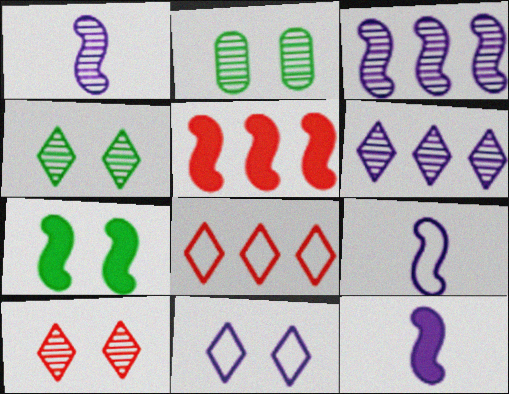[[1, 9, 12], 
[2, 8, 12], 
[5, 7, 12]]